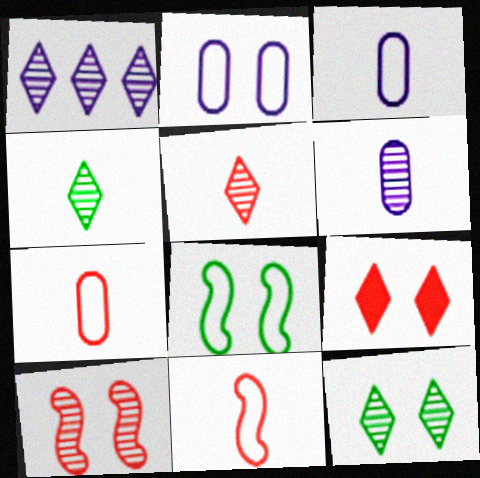[[1, 5, 12]]